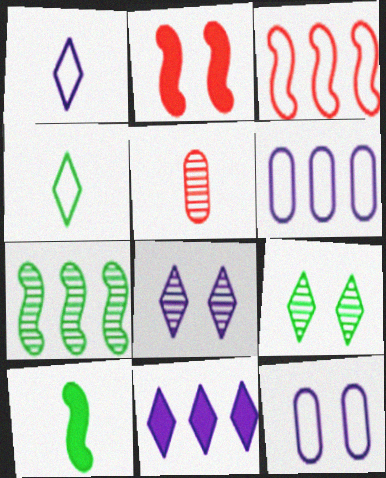[[1, 5, 10], 
[1, 8, 11], 
[2, 9, 12], 
[3, 4, 12], 
[5, 7, 8]]